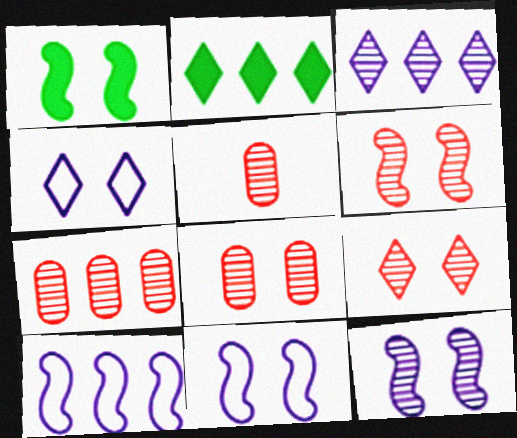[[1, 4, 8], 
[1, 6, 11], 
[2, 5, 11], 
[2, 7, 10], 
[5, 7, 8], 
[6, 8, 9]]